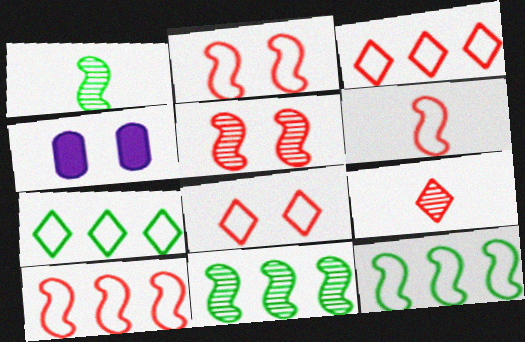[[1, 3, 4], 
[2, 6, 10], 
[4, 9, 12]]